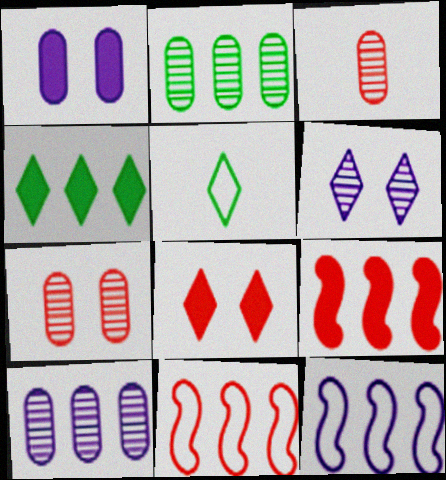[[3, 8, 11], 
[4, 10, 11]]